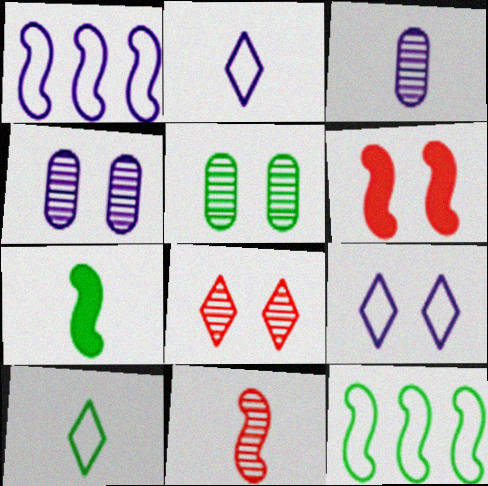[[5, 6, 9]]